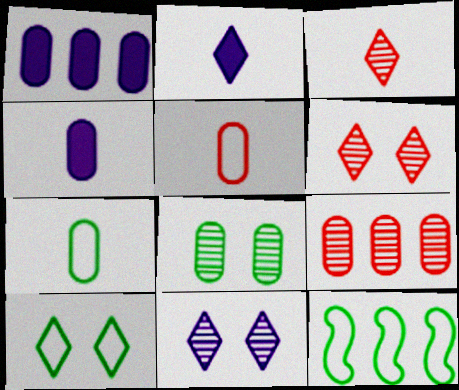[[1, 5, 8], 
[4, 6, 12], 
[7, 10, 12]]